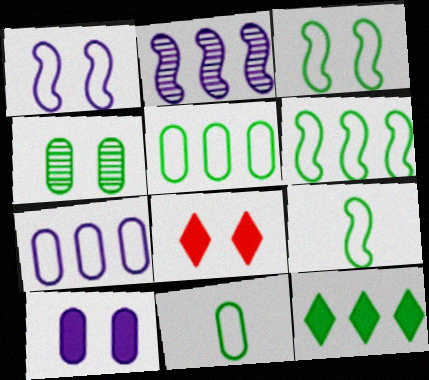[[1, 4, 8], 
[2, 8, 11], 
[3, 6, 9], 
[4, 9, 12]]